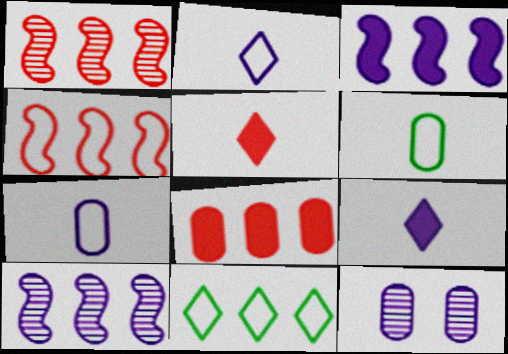[[2, 3, 12], 
[6, 8, 12], 
[8, 10, 11]]